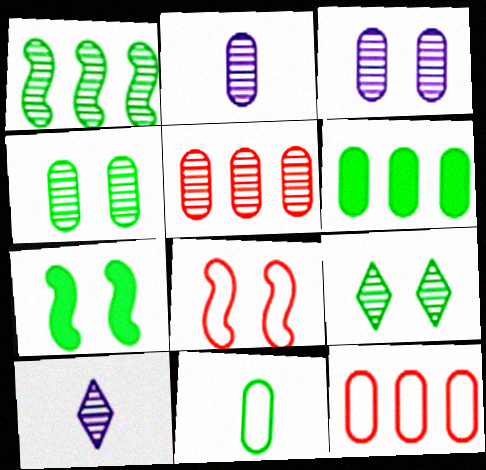[[2, 4, 5], 
[4, 6, 11], 
[6, 8, 10], 
[7, 10, 12]]